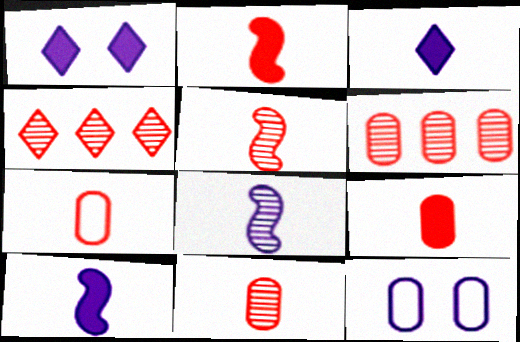[[7, 9, 11]]